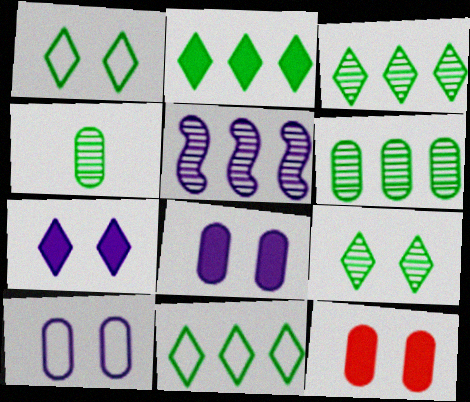[[2, 3, 11]]